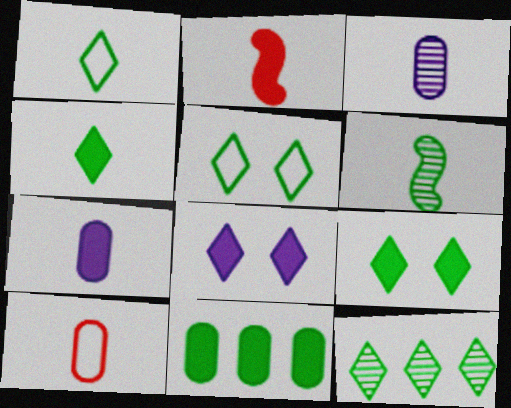[[1, 2, 3], 
[1, 9, 12], 
[2, 4, 7], 
[2, 8, 11], 
[4, 5, 12], 
[5, 6, 11]]